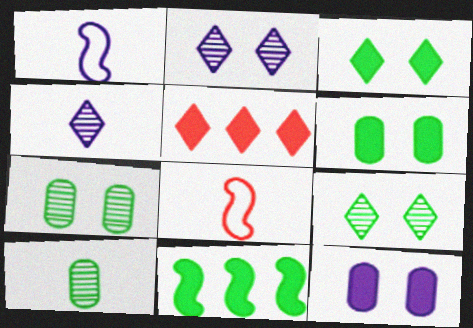[[1, 5, 7]]